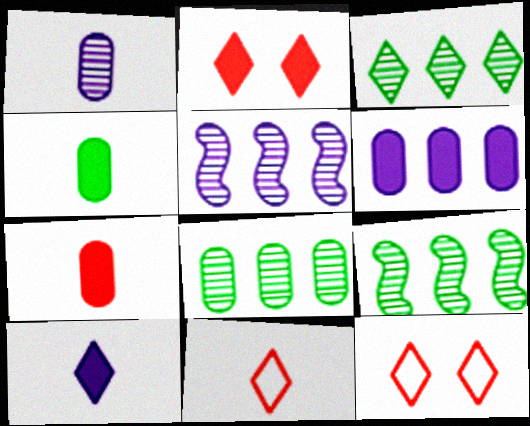[[3, 8, 9], 
[3, 10, 12], 
[4, 5, 12]]